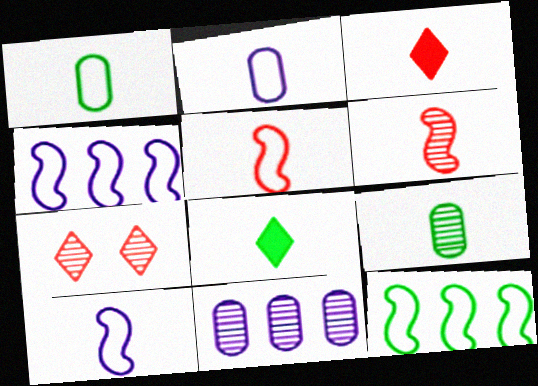[[2, 6, 8], 
[3, 9, 10]]